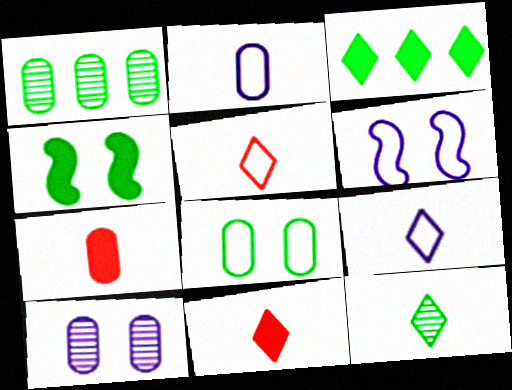[[1, 6, 11], 
[9, 11, 12]]